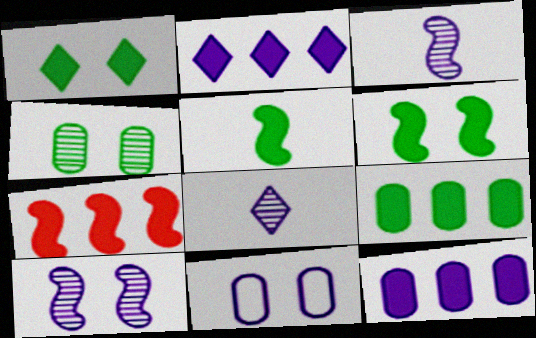[[1, 5, 9], 
[2, 3, 11], 
[2, 7, 9]]